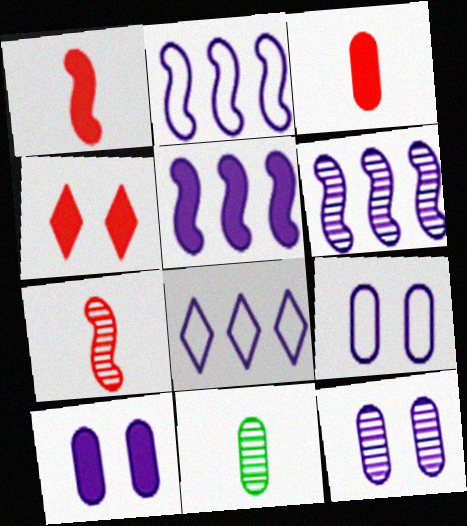[[2, 4, 11], 
[2, 5, 6], 
[9, 10, 12]]